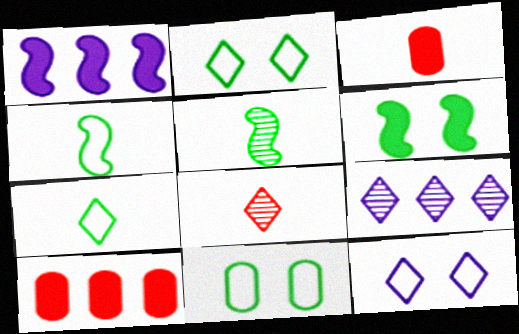[[1, 8, 11], 
[5, 10, 12]]